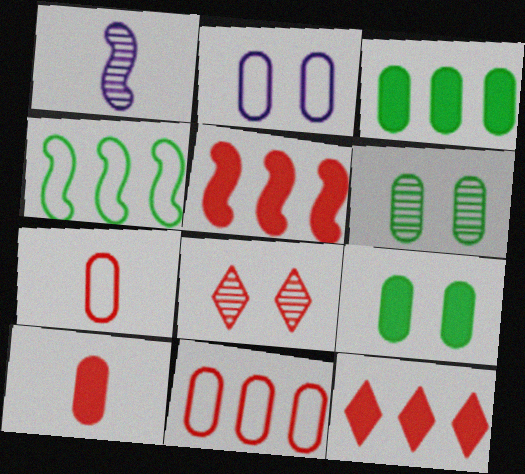[[5, 7, 8]]